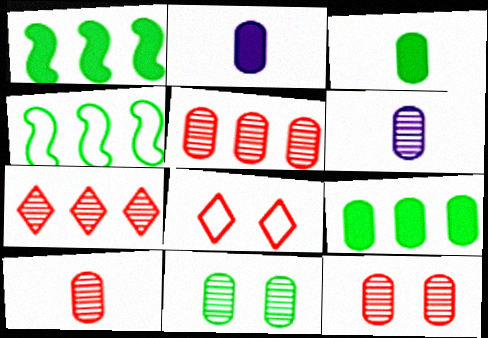[[1, 6, 8], 
[5, 6, 11], 
[5, 10, 12]]